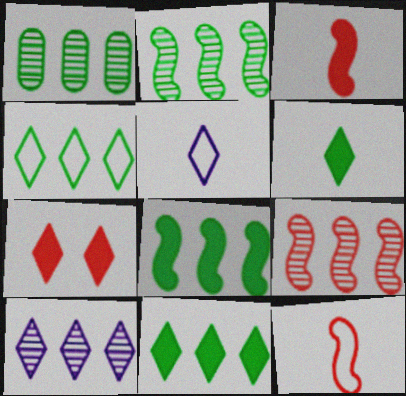[[1, 4, 8], 
[1, 9, 10]]